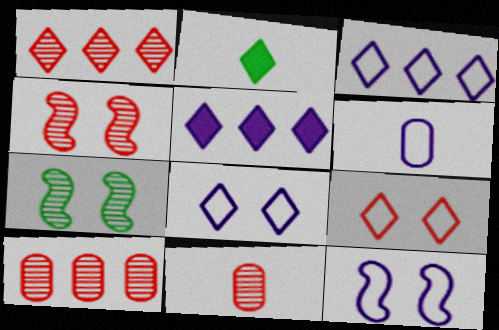[[1, 2, 8], 
[1, 4, 11], 
[2, 10, 12], 
[3, 6, 12]]